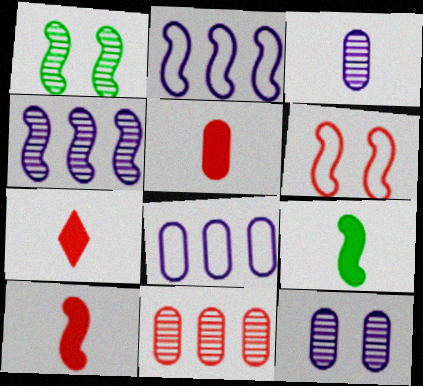[[1, 2, 10], 
[1, 7, 8], 
[4, 6, 9], 
[5, 7, 10], 
[6, 7, 11]]